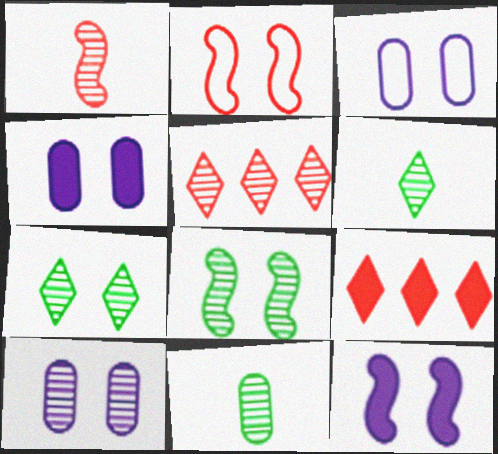[[2, 4, 7], 
[2, 8, 12], 
[3, 4, 10]]